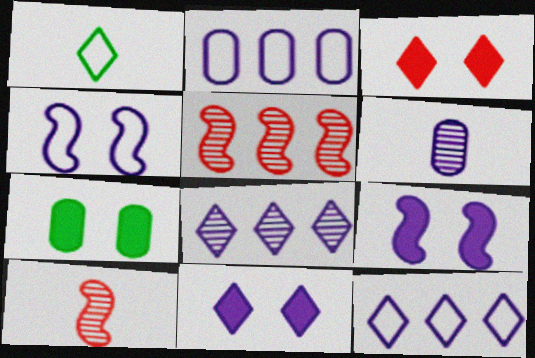[[1, 3, 8], 
[3, 7, 9], 
[6, 9, 12], 
[7, 10, 12]]